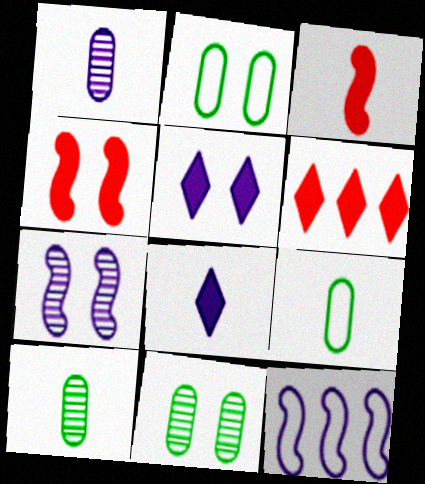[[1, 5, 12], 
[6, 7, 9]]